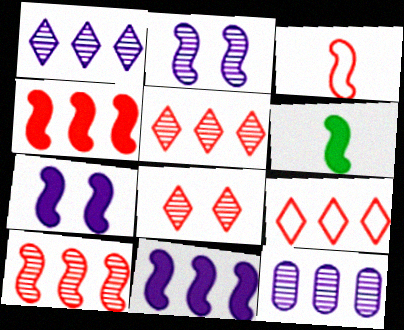[[4, 6, 7]]